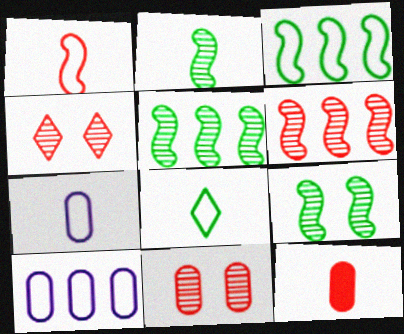[[1, 7, 8], 
[2, 5, 9]]